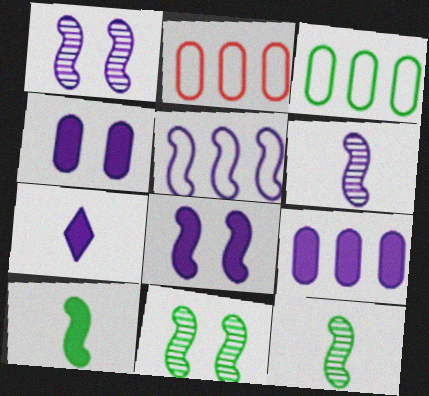[[2, 7, 11], 
[5, 6, 8], 
[7, 8, 9]]